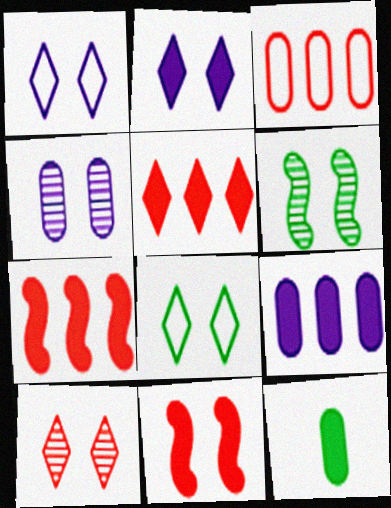[[2, 7, 12], 
[2, 8, 10], 
[3, 4, 12], 
[4, 6, 10], 
[4, 8, 11]]